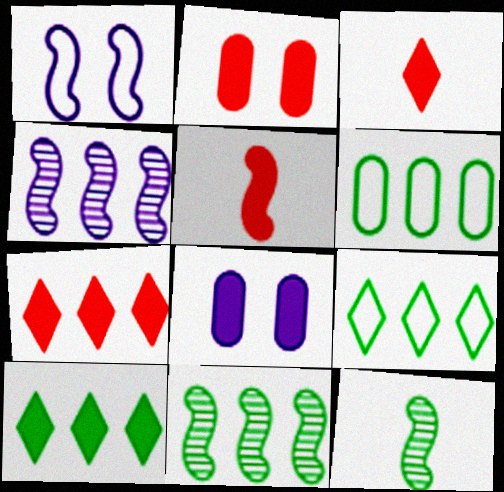[[1, 5, 11], 
[2, 5, 7], 
[4, 6, 7], 
[5, 8, 10], 
[6, 10, 11]]